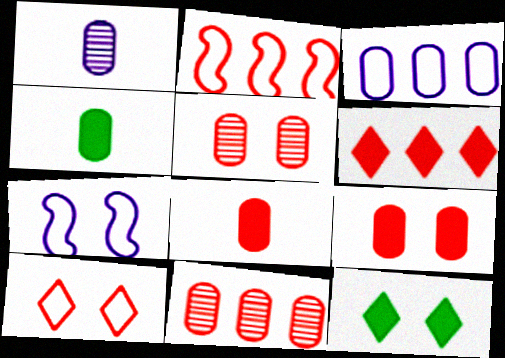[[1, 2, 12], 
[2, 6, 11], 
[3, 4, 5], 
[5, 7, 12]]